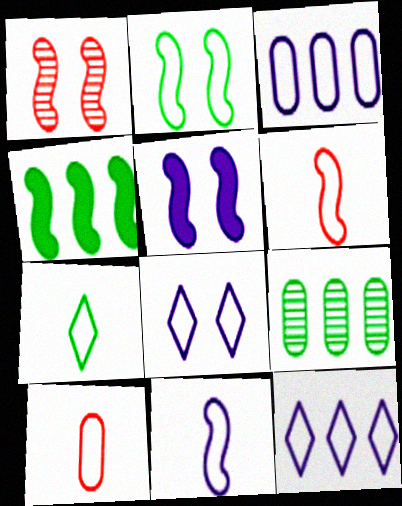[[1, 2, 5], 
[1, 4, 11], 
[2, 10, 12], 
[3, 8, 11], 
[7, 10, 11]]